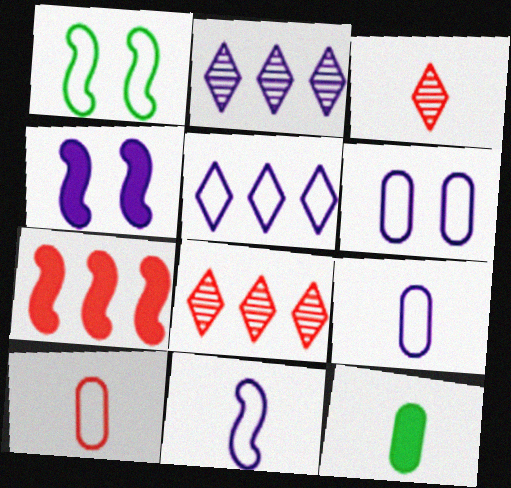[[1, 5, 10], 
[2, 4, 9], 
[3, 11, 12], 
[5, 6, 11]]